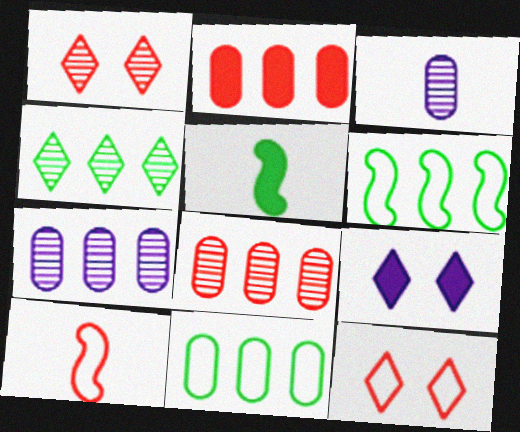[[1, 2, 10], 
[2, 5, 9], 
[2, 7, 11], 
[5, 7, 12]]